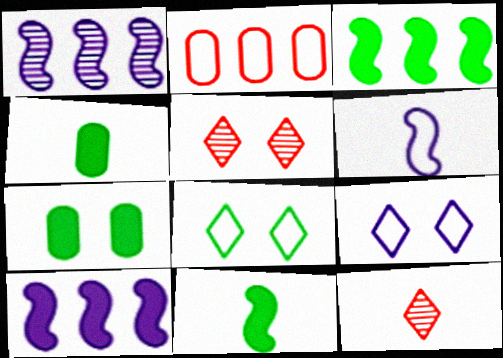[[2, 6, 8], 
[4, 6, 12]]